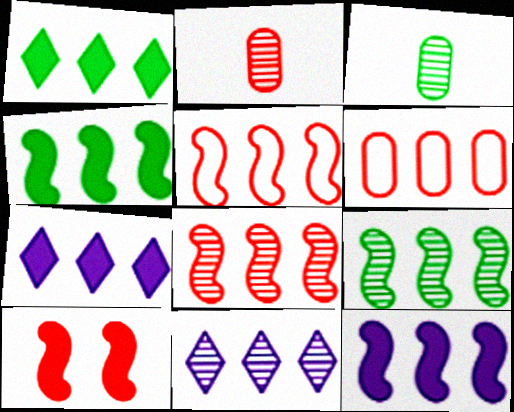[[4, 6, 11], 
[5, 9, 12], 
[6, 7, 9]]